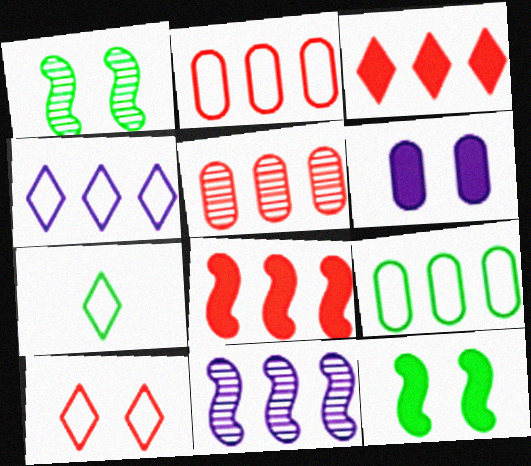[[1, 6, 10], 
[3, 9, 11], 
[4, 7, 10]]